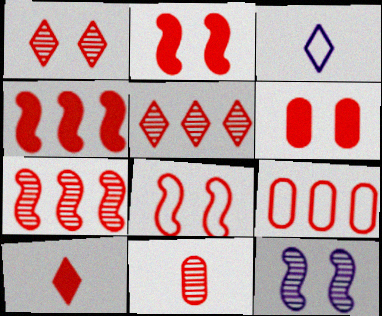[[1, 6, 8], 
[1, 7, 11], 
[4, 5, 9], 
[4, 6, 10], 
[6, 9, 11]]